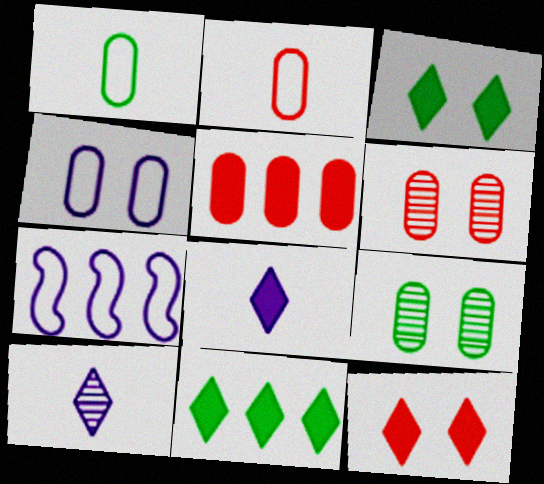[[2, 5, 6], 
[8, 11, 12]]